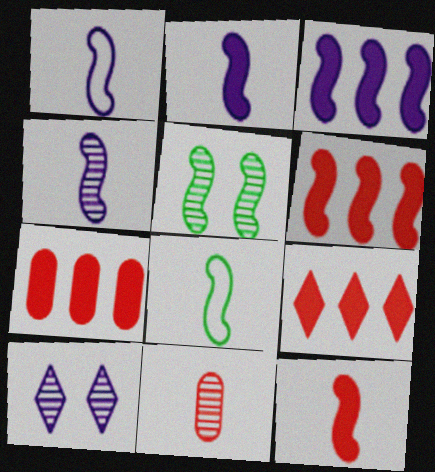[[1, 2, 4], 
[1, 5, 6], 
[4, 8, 12], 
[6, 7, 9], 
[7, 8, 10]]